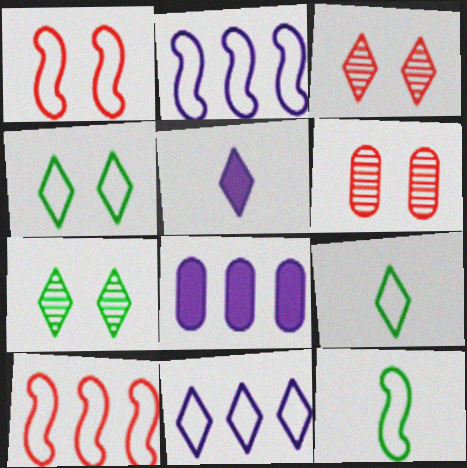[[1, 2, 12], 
[3, 8, 12]]